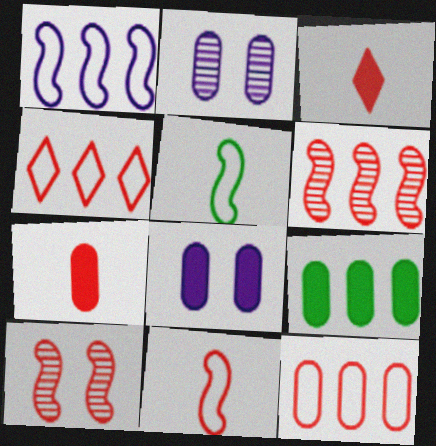[[3, 10, 12], 
[4, 7, 10], 
[7, 8, 9]]